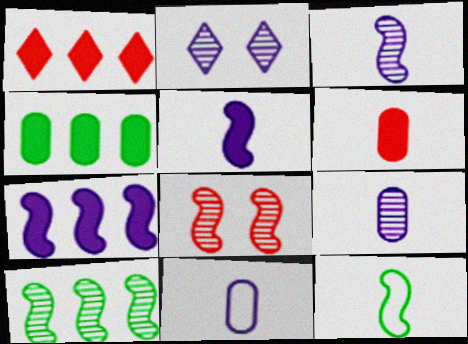[[1, 4, 7], 
[2, 7, 11], 
[3, 8, 10], 
[7, 8, 12]]